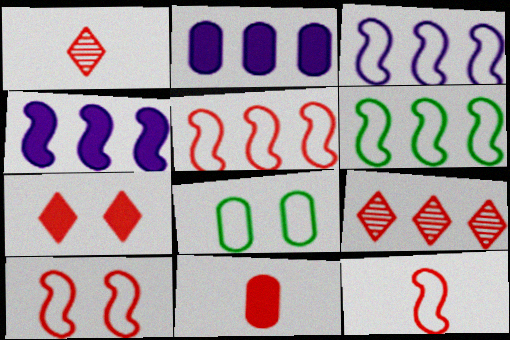[[1, 4, 8], 
[1, 11, 12], 
[2, 6, 9], 
[3, 5, 6], 
[5, 10, 12], 
[9, 10, 11]]